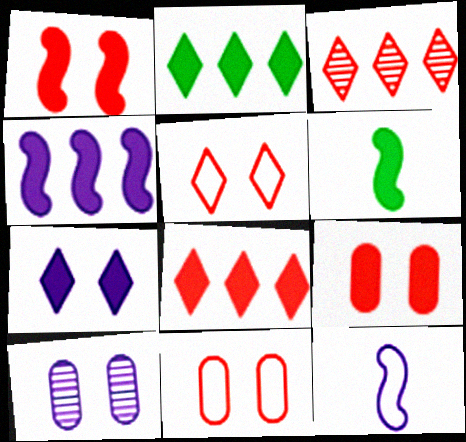[[1, 4, 6]]